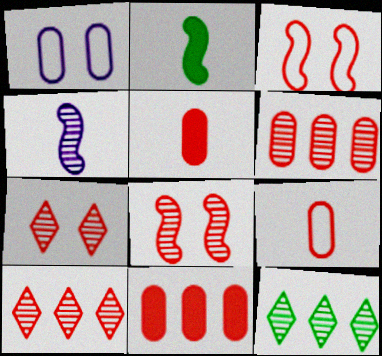[[1, 2, 10], 
[3, 5, 10]]